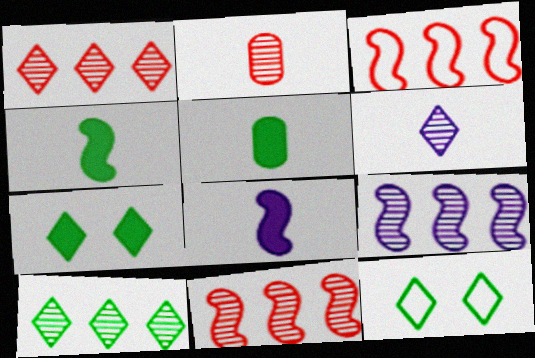[]